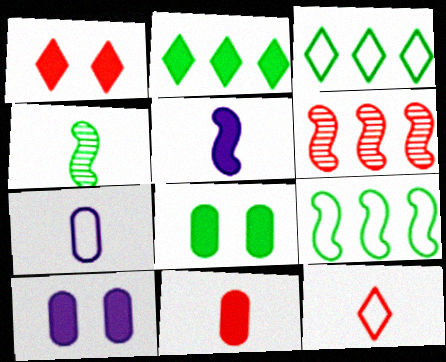[[3, 4, 8]]